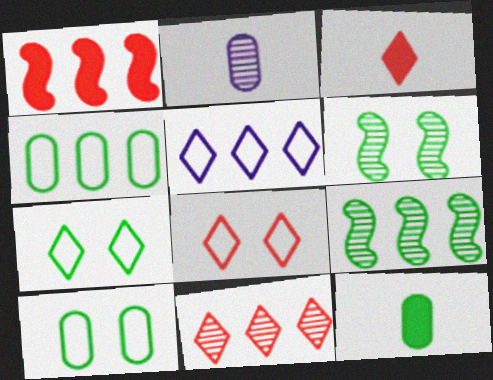[[1, 2, 7], 
[2, 6, 11], 
[3, 8, 11], 
[7, 9, 12]]